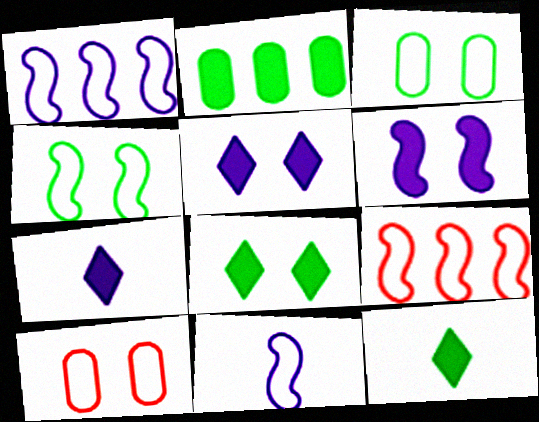[[4, 9, 11]]